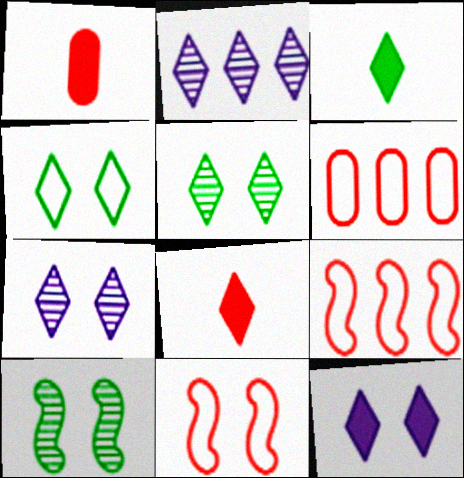[[2, 4, 8]]